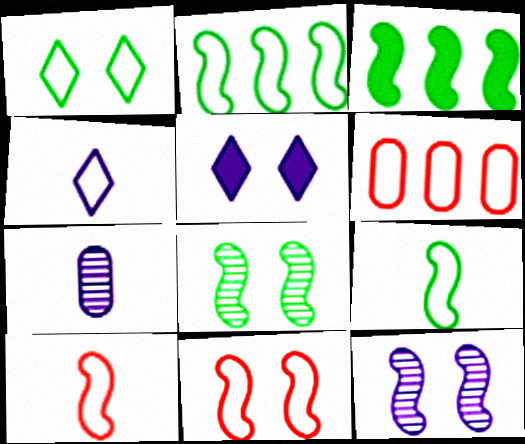[[3, 8, 9], 
[3, 10, 12]]